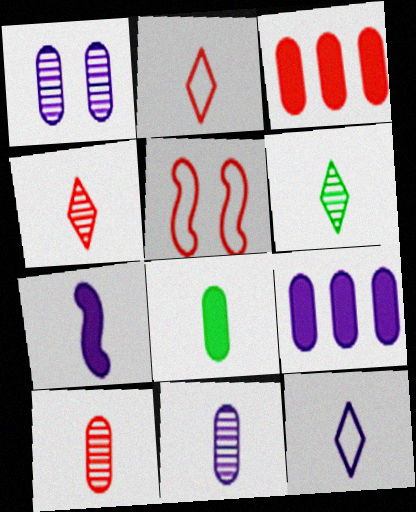[[3, 4, 5], 
[5, 6, 9], 
[7, 11, 12]]